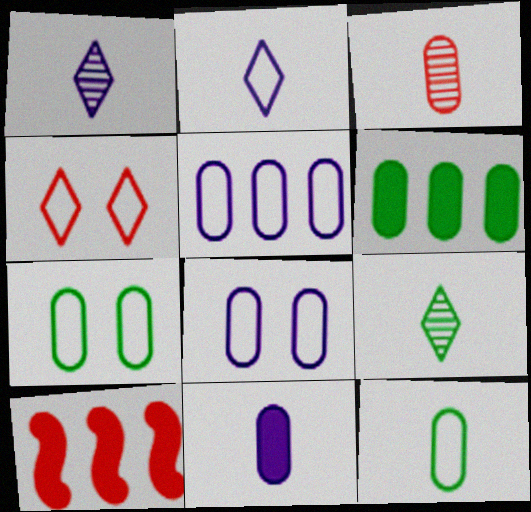[[1, 7, 10], 
[3, 4, 10], 
[3, 6, 8], 
[3, 11, 12], 
[8, 9, 10]]